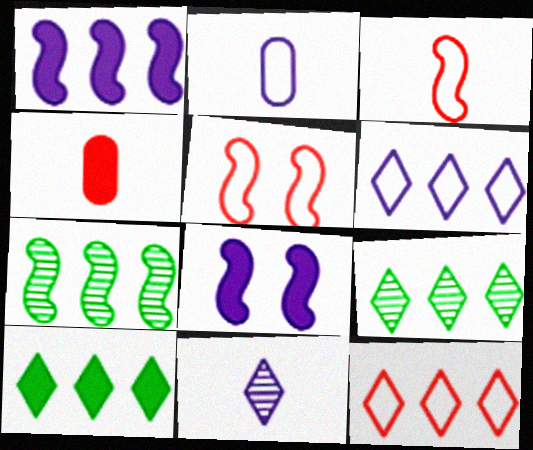[[3, 7, 8], 
[4, 8, 10]]